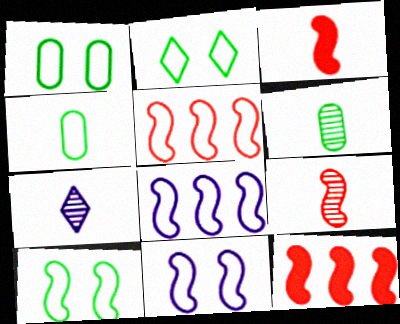[[1, 2, 10], 
[1, 7, 12], 
[3, 4, 7], 
[6, 7, 9]]